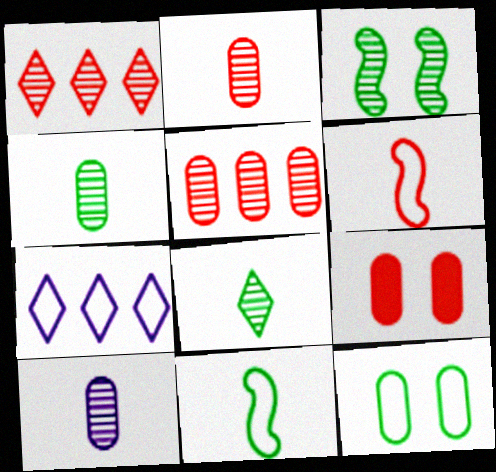[[1, 3, 10], 
[1, 6, 9], 
[2, 4, 10], 
[6, 7, 12]]